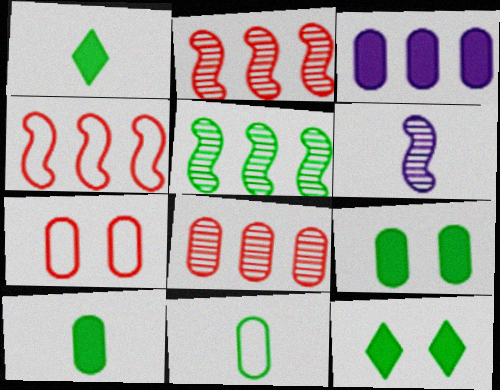[[5, 11, 12]]